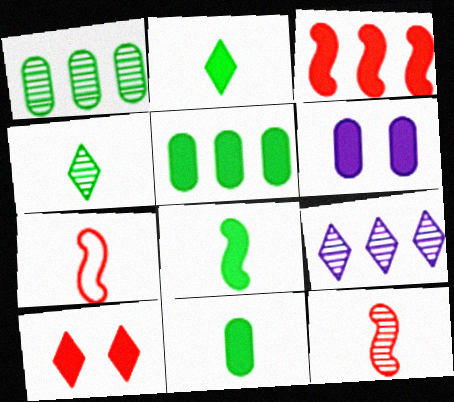[[2, 3, 6], 
[2, 8, 11]]